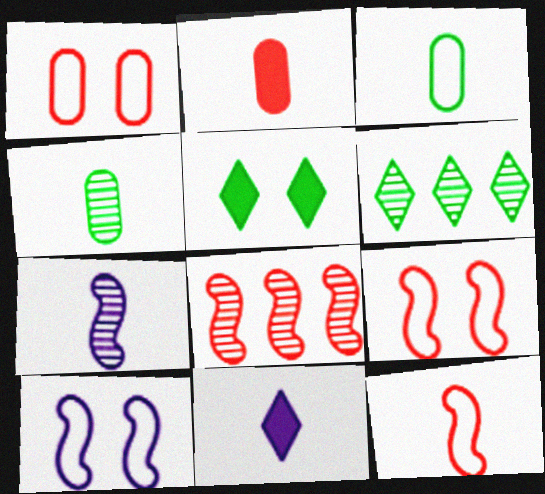[[2, 6, 10], 
[4, 11, 12]]